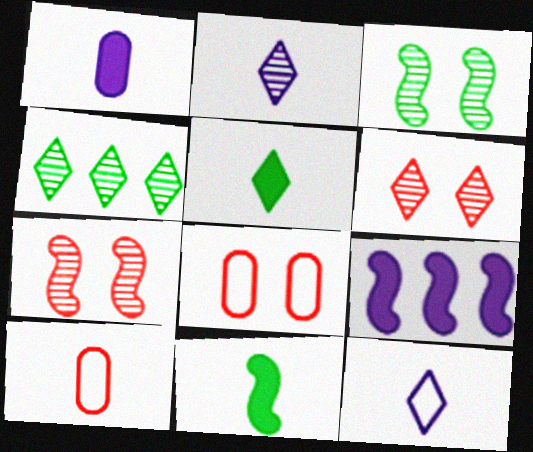[[2, 4, 6], 
[2, 10, 11]]